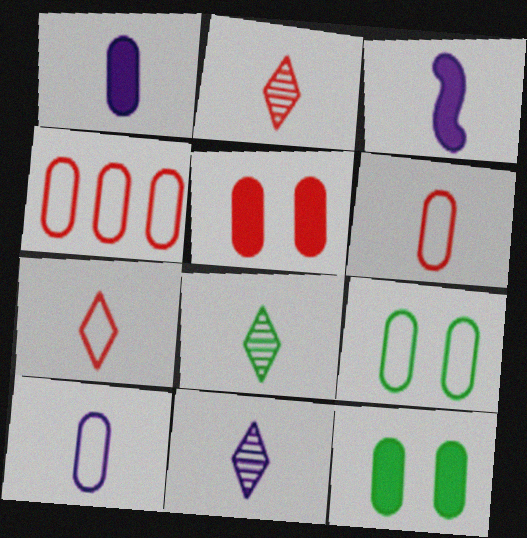[[2, 8, 11], 
[3, 6, 8], 
[3, 10, 11], 
[4, 9, 10]]